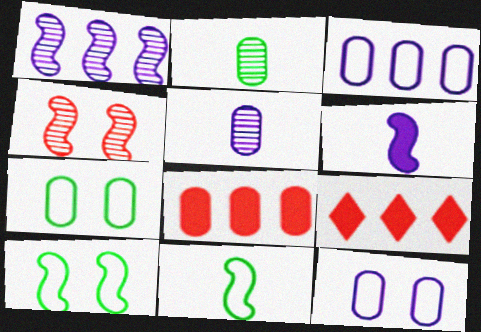[[2, 8, 12], 
[5, 7, 8], 
[5, 9, 10]]